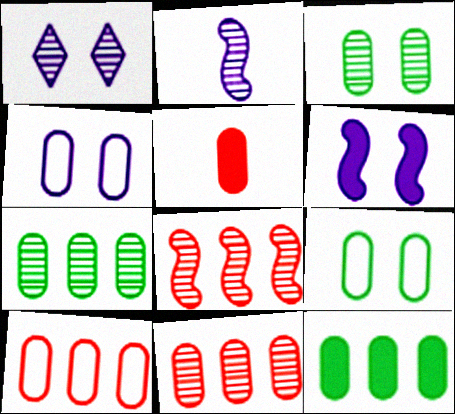[[1, 4, 6], 
[4, 5, 7]]